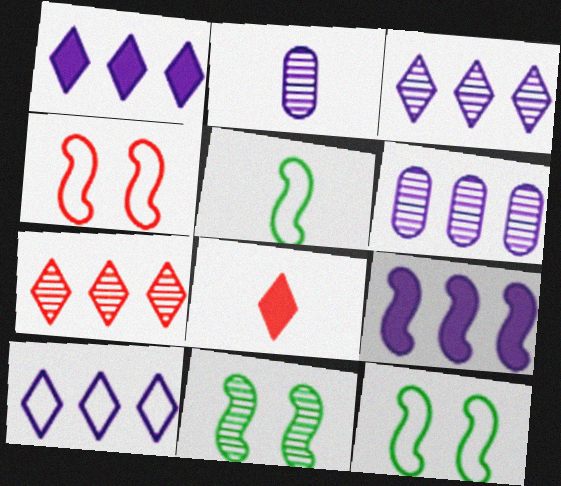[[1, 3, 10], 
[2, 5, 8], 
[2, 7, 11], 
[6, 8, 12], 
[6, 9, 10]]